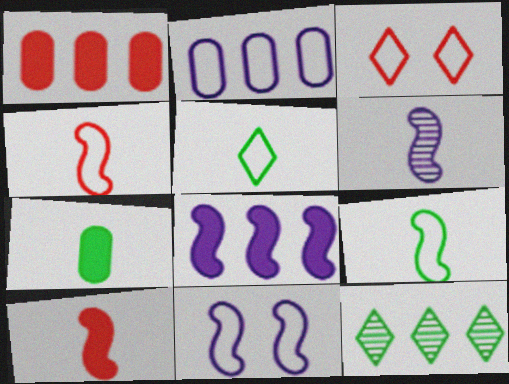[[2, 3, 9], 
[6, 8, 11], 
[6, 9, 10]]